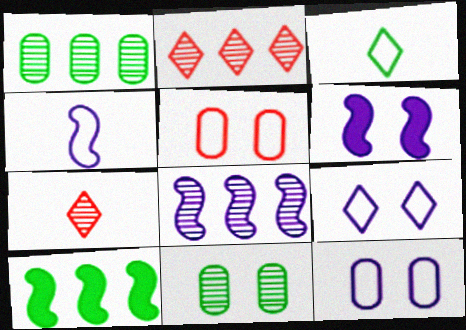[[1, 2, 8], 
[3, 10, 11], 
[4, 6, 8], 
[7, 8, 11], 
[7, 10, 12]]